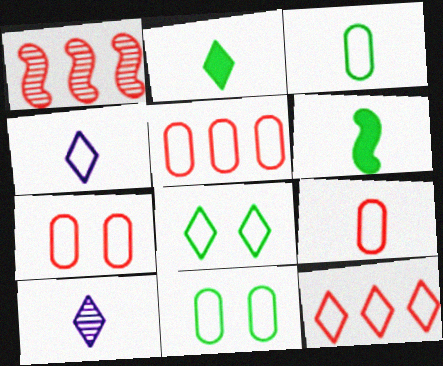[[4, 8, 12], 
[5, 7, 9], 
[6, 9, 10]]